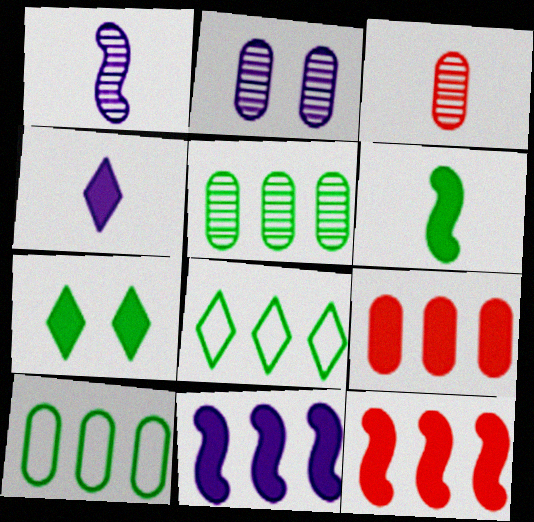[[2, 3, 5]]